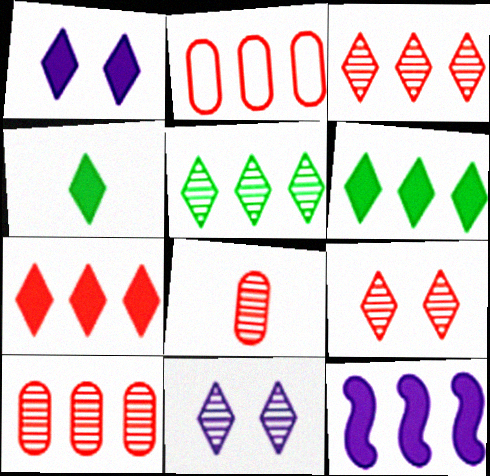[[1, 4, 7], 
[2, 5, 12]]